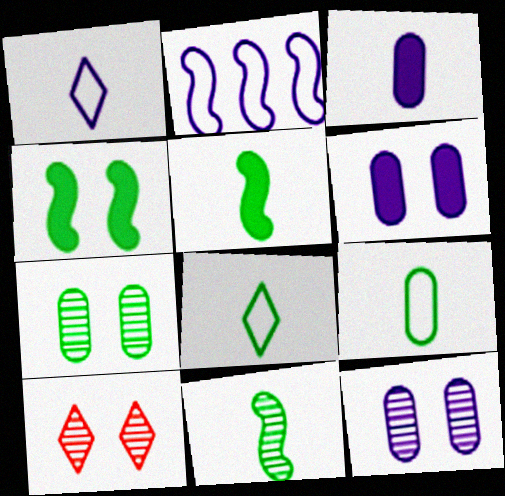[]